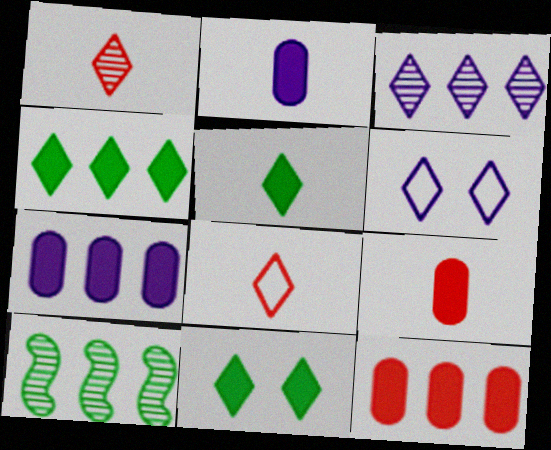[[1, 4, 6], 
[3, 8, 11], 
[4, 5, 11], 
[6, 9, 10]]